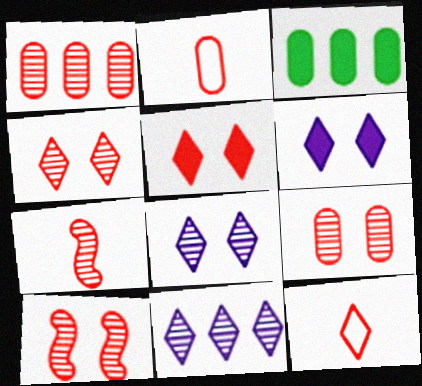[[1, 4, 7], 
[4, 9, 10]]